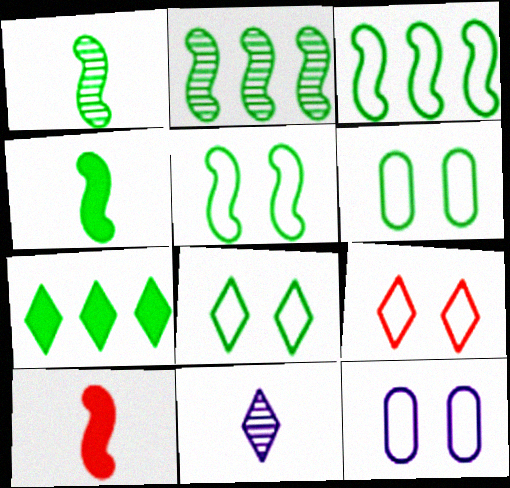[[1, 6, 7], 
[2, 4, 5], 
[5, 6, 8], 
[5, 9, 12], 
[7, 9, 11]]